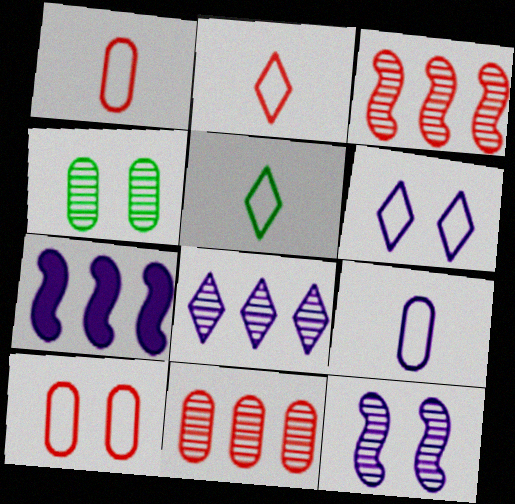[[2, 4, 7]]